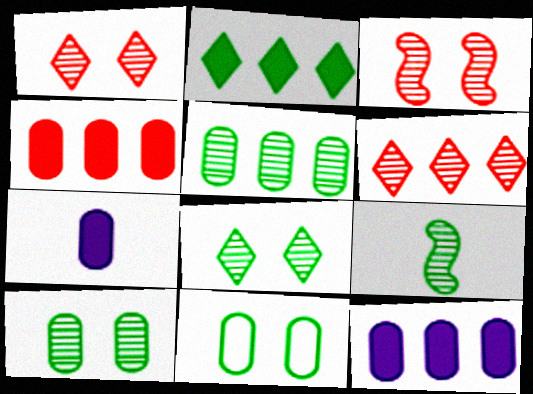[[2, 9, 11], 
[5, 8, 9]]